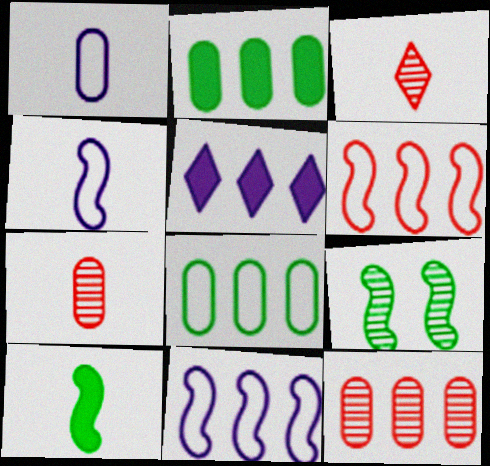[[1, 3, 10]]